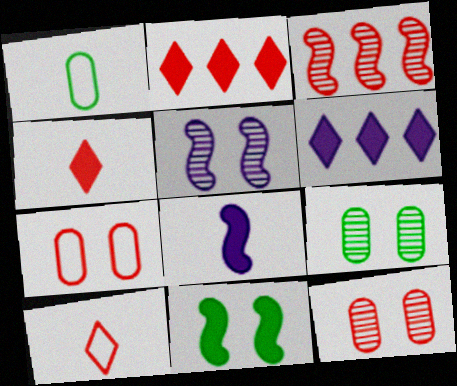[[1, 2, 5], 
[3, 4, 7]]